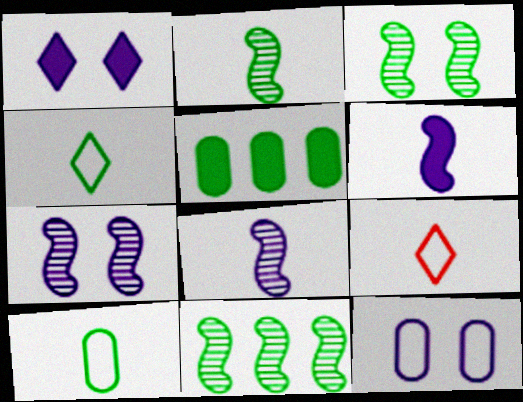[[1, 7, 12], 
[2, 3, 11], 
[3, 4, 5], 
[5, 7, 9]]